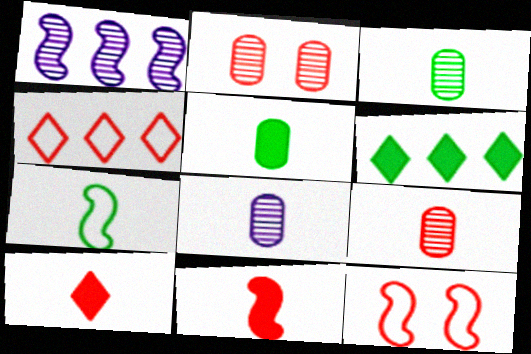[[2, 4, 11], 
[3, 8, 9], 
[6, 8, 12], 
[7, 8, 10]]